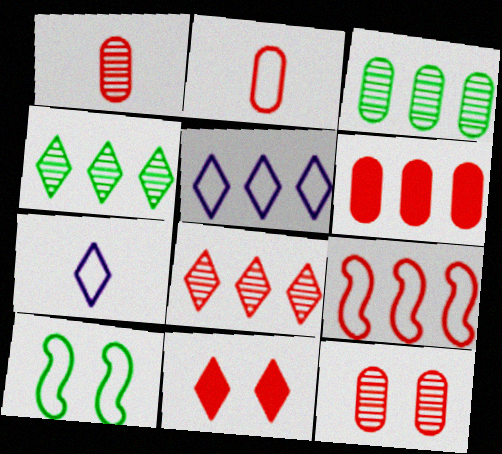[[1, 9, 11], 
[2, 5, 10], 
[2, 6, 12], 
[4, 7, 11], 
[6, 8, 9]]